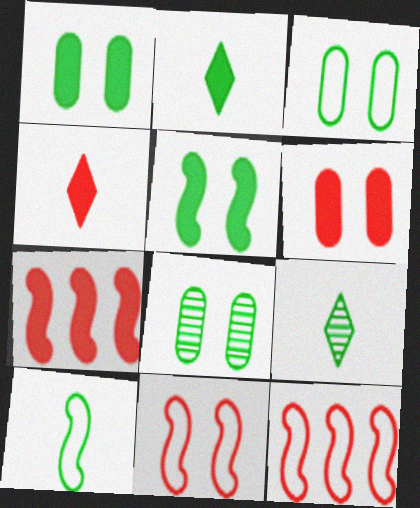[[1, 3, 8], 
[4, 6, 7]]